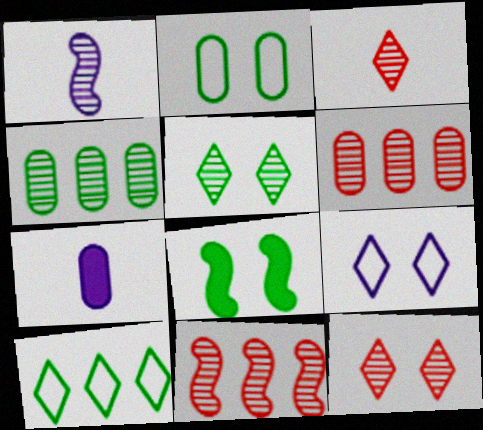[[1, 4, 12], 
[1, 5, 6], 
[2, 5, 8], 
[2, 6, 7]]